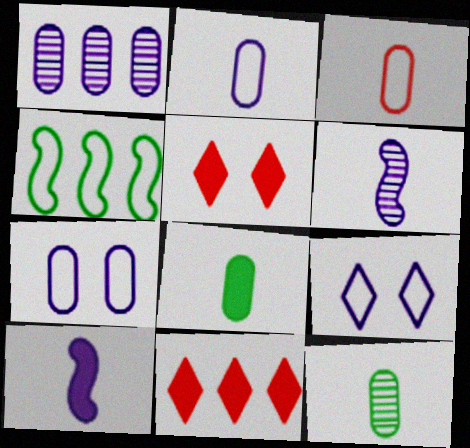[[1, 4, 11], 
[1, 9, 10], 
[3, 4, 9]]